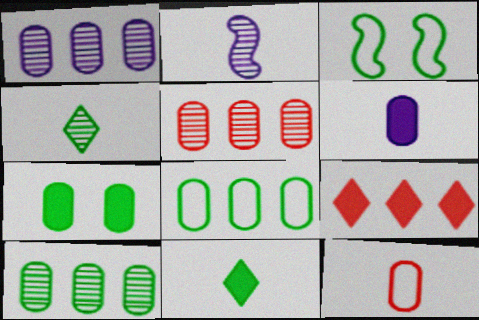[[1, 5, 10], 
[1, 7, 12], 
[2, 11, 12], 
[3, 10, 11]]